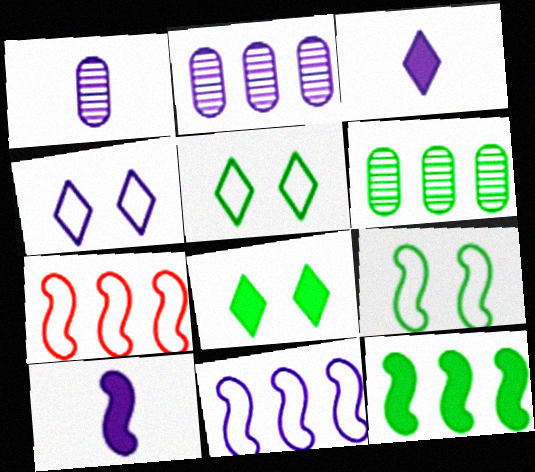[[1, 7, 8], 
[2, 4, 10]]